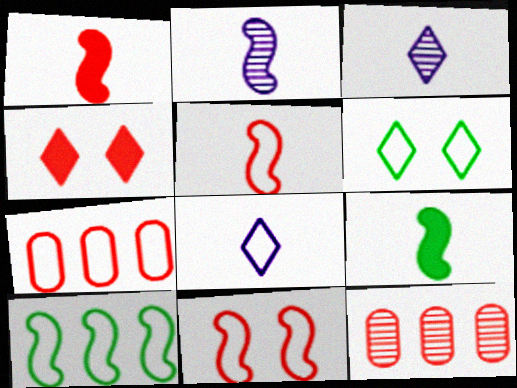[[2, 5, 9], 
[4, 5, 12]]